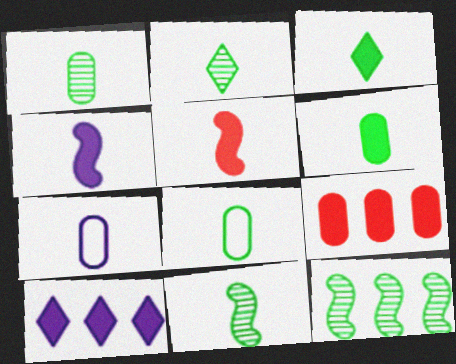[[1, 2, 11], 
[1, 6, 8], 
[2, 5, 7], 
[3, 8, 11]]